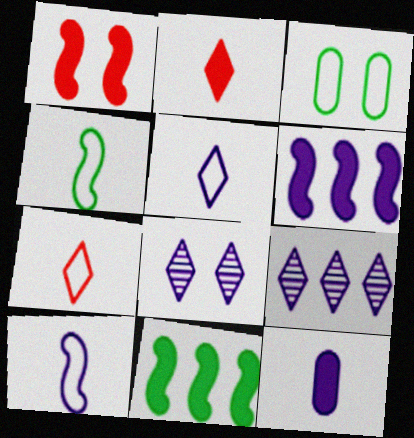[[1, 3, 8]]